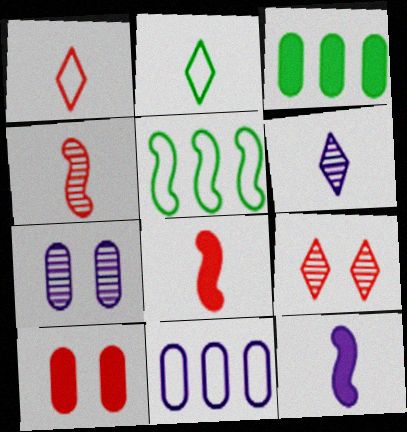[[5, 6, 10]]